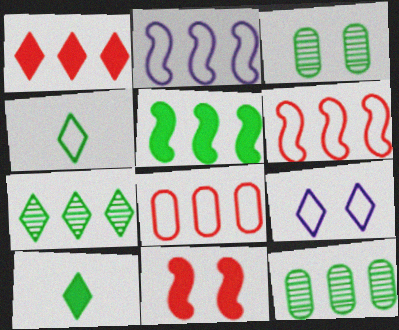[[1, 2, 12], 
[3, 4, 5], 
[3, 9, 11]]